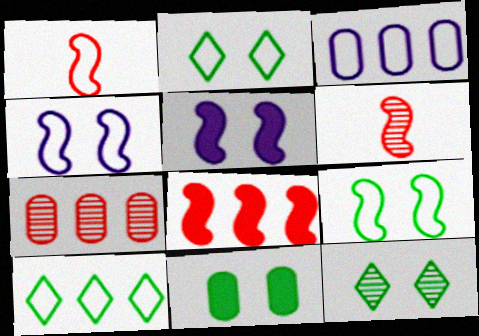[[1, 2, 3], 
[9, 11, 12]]